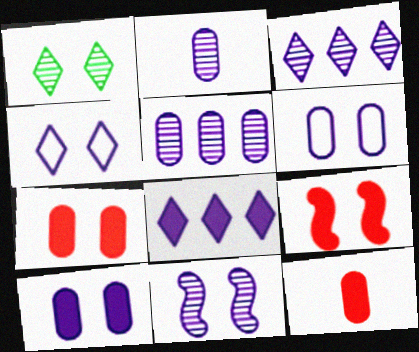[[1, 6, 9], 
[2, 3, 11], 
[4, 10, 11]]